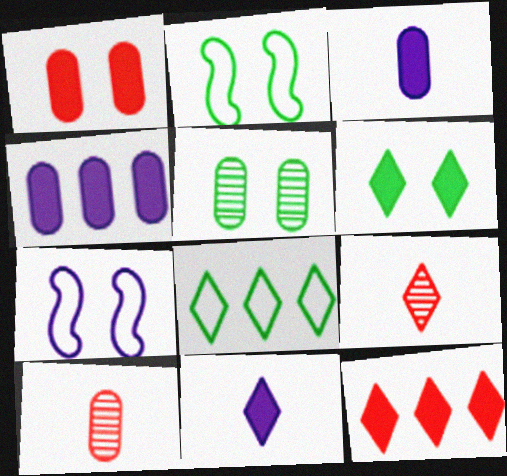[[2, 4, 9], 
[2, 5, 6], 
[6, 11, 12]]